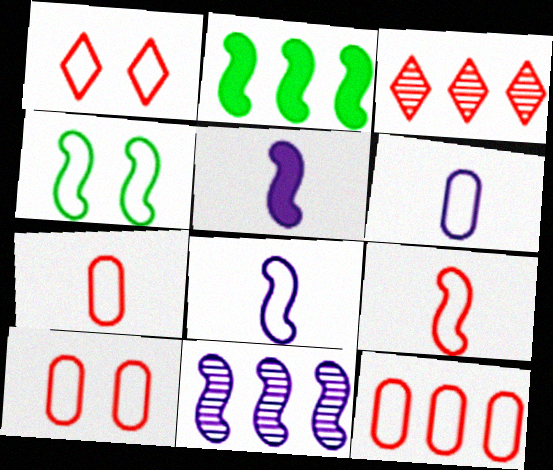[[1, 9, 12], 
[7, 10, 12]]